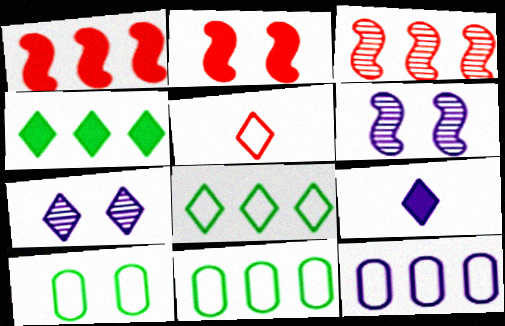[[2, 7, 10], 
[3, 4, 12], 
[3, 9, 10], 
[4, 5, 7], 
[6, 9, 12]]